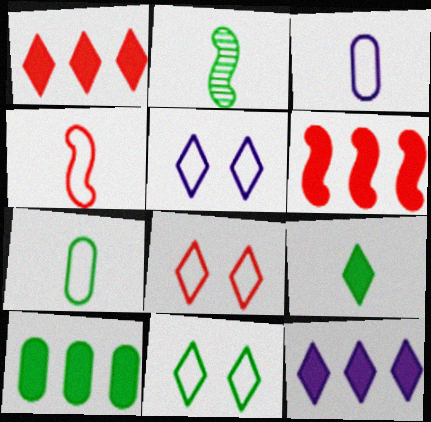[[2, 7, 9], 
[2, 10, 11], 
[5, 8, 11], 
[6, 10, 12]]